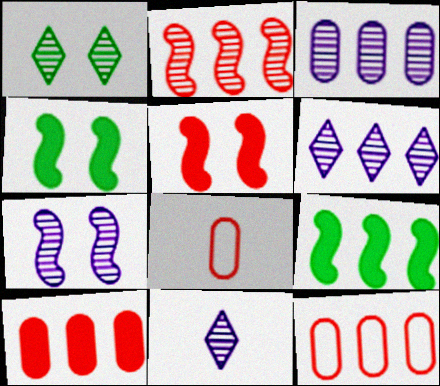[[3, 7, 11], 
[4, 6, 8], 
[4, 11, 12], 
[6, 9, 12]]